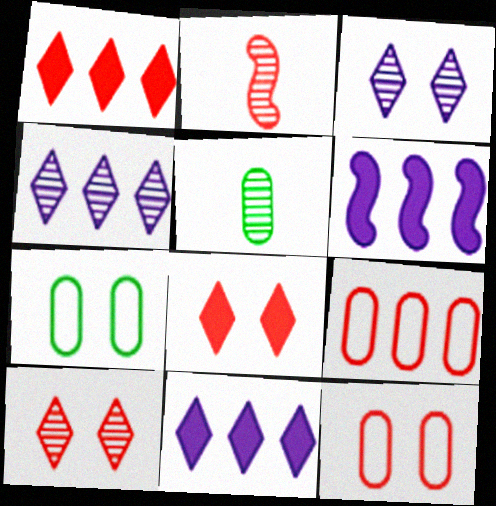[[1, 2, 12], 
[2, 7, 11], 
[2, 8, 9]]